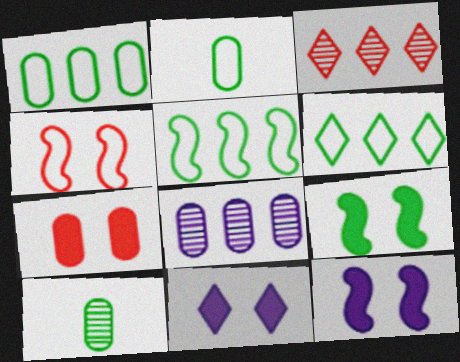[[1, 5, 6], 
[2, 3, 12], 
[2, 7, 8], 
[6, 9, 10], 
[7, 9, 11]]